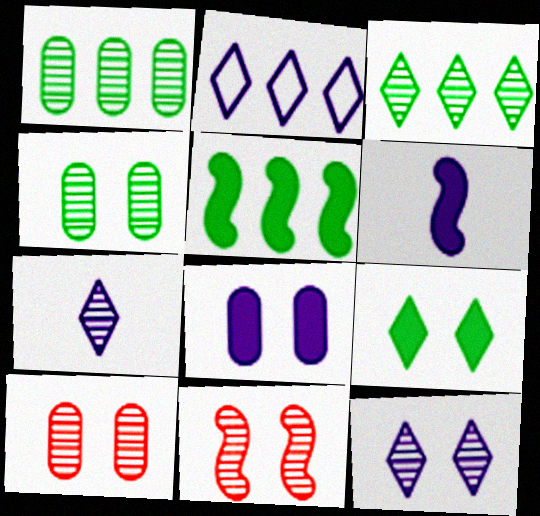[[1, 7, 11], 
[4, 11, 12]]